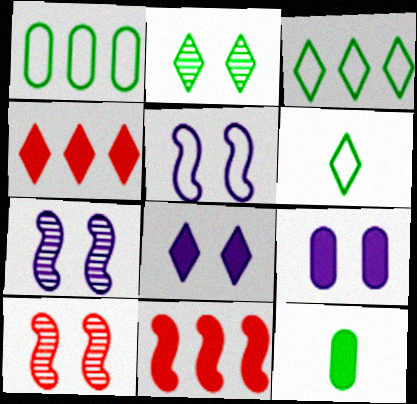[[8, 11, 12]]